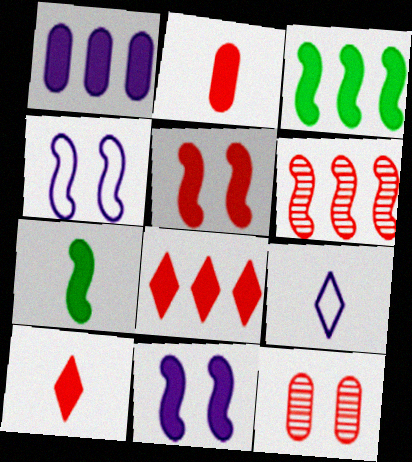[[1, 3, 8], 
[2, 5, 8], 
[3, 9, 12], 
[4, 6, 7]]